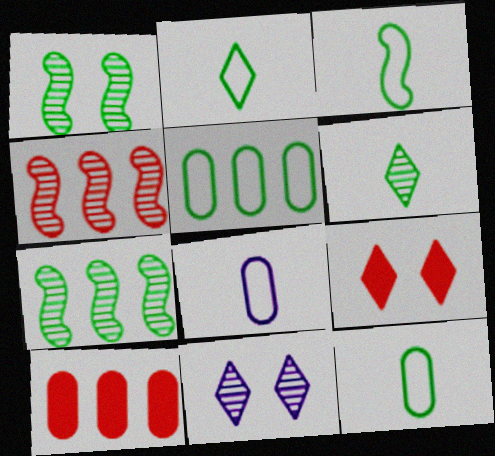[[2, 3, 12], 
[3, 10, 11], 
[7, 8, 9]]